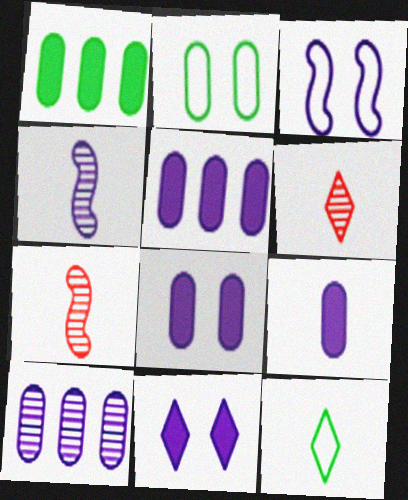[[1, 3, 6], 
[5, 8, 9], 
[7, 9, 12]]